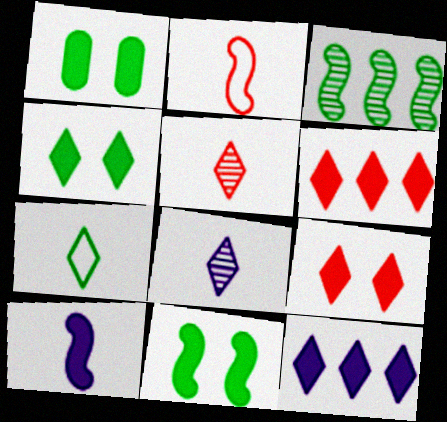[[1, 3, 7], 
[1, 4, 11], 
[1, 6, 10]]